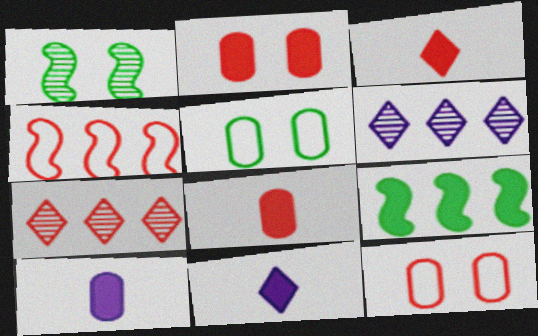[[2, 9, 11]]